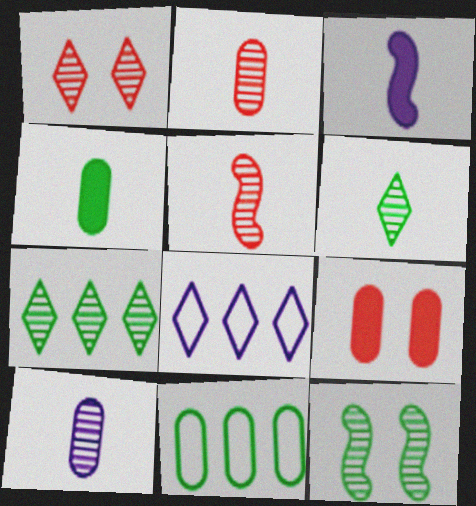[[1, 3, 11], 
[5, 6, 10], 
[9, 10, 11]]